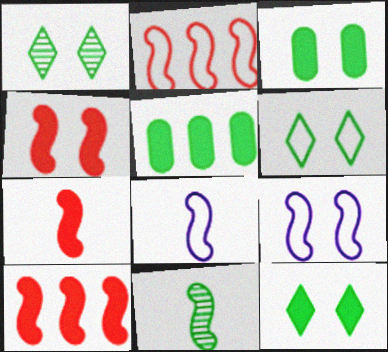[[1, 6, 12], 
[4, 7, 10], 
[5, 6, 11], 
[7, 8, 11], 
[9, 10, 11]]